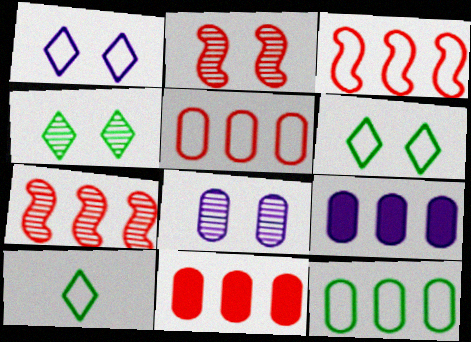[[2, 4, 8], 
[2, 9, 10]]